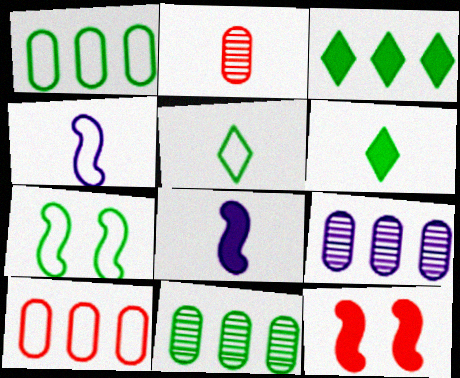[[1, 5, 7], 
[2, 4, 6], 
[2, 5, 8], 
[5, 9, 12], 
[6, 7, 11]]